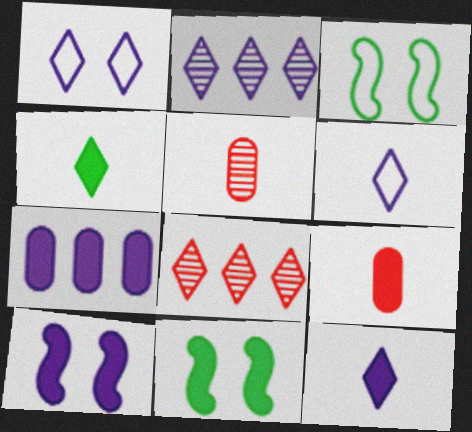[[1, 2, 12], 
[1, 4, 8], 
[2, 3, 9], 
[7, 10, 12]]